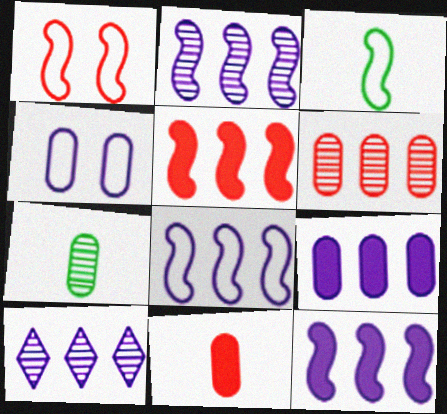[[1, 3, 8], 
[2, 8, 12], 
[8, 9, 10]]